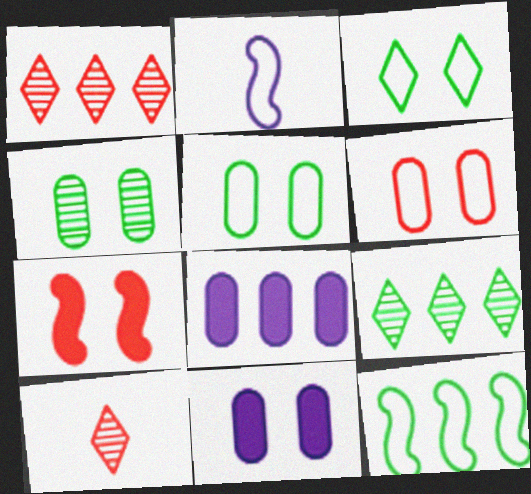[[1, 8, 12], 
[4, 6, 11], 
[10, 11, 12]]